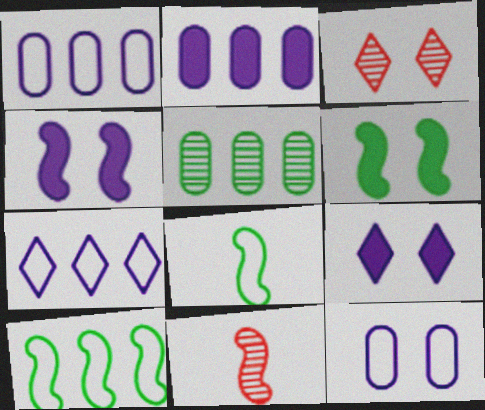[[2, 3, 8], 
[3, 6, 12], 
[4, 10, 11]]